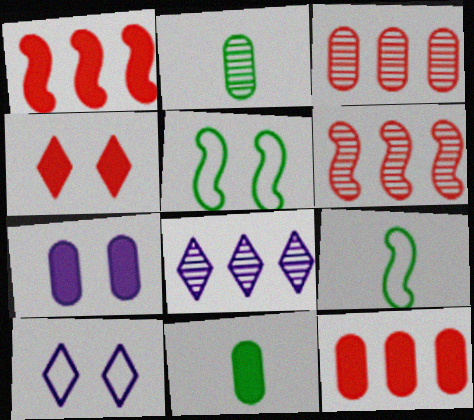[[1, 2, 10], 
[6, 10, 11], 
[7, 11, 12]]